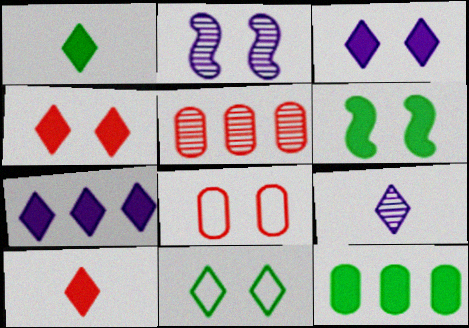[[1, 4, 7], 
[1, 6, 12]]